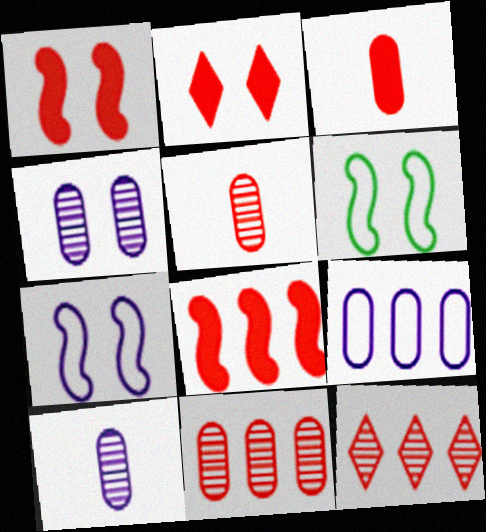[[2, 3, 8], 
[2, 4, 6]]